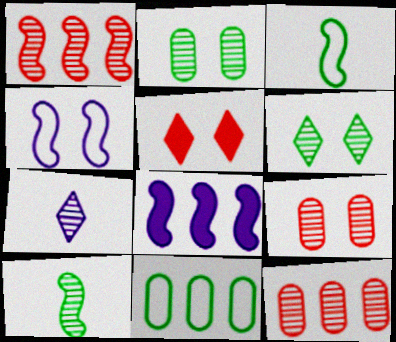[[1, 2, 7], 
[2, 4, 5]]